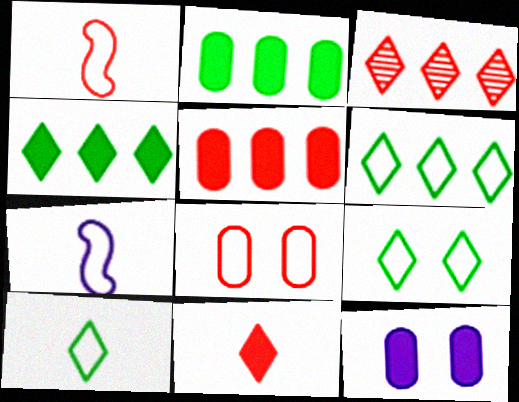[[6, 7, 8], 
[6, 9, 10]]